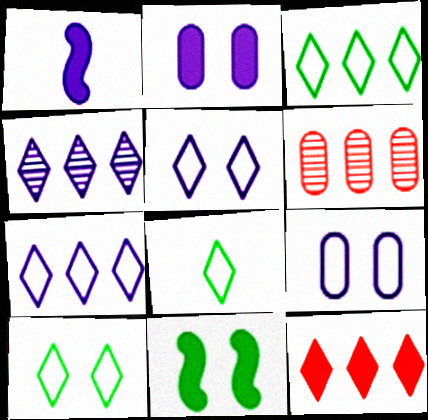[[1, 4, 9], 
[1, 6, 10], 
[3, 4, 12], 
[3, 8, 10]]